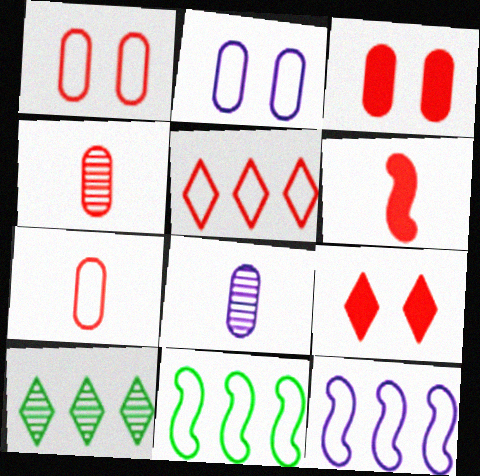[[2, 6, 10], 
[8, 9, 11]]